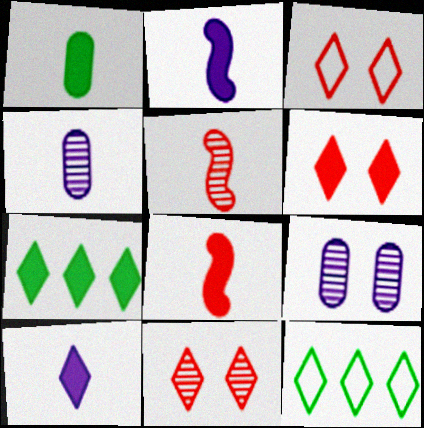[[1, 8, 10], 
[3, 6, 11], 
[6, 7, 10], 
[8, 9, 12], 
[10, 11, 12]]